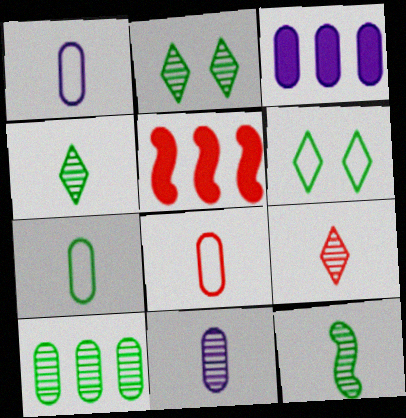[[1, 2, 5], 
[1, 7, 8], 
[2, 10, 12], 
[5, 6, 11], 
[9, 11, 12]]